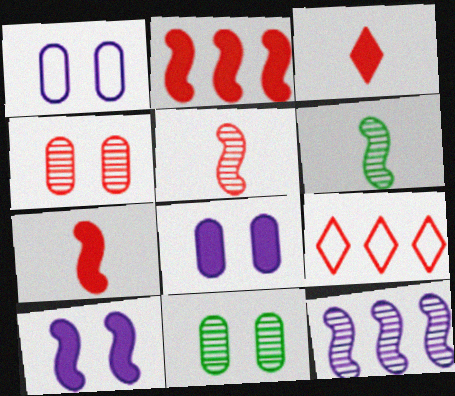[[4, 7, 9], 
[6, 8, 9]]